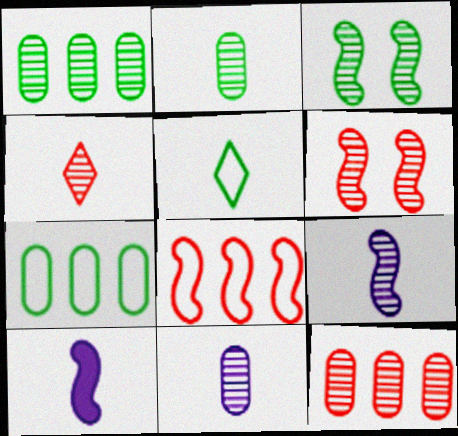[[2, 4, 9], 
[3, 8, 10], 
[4, 6, 12]]